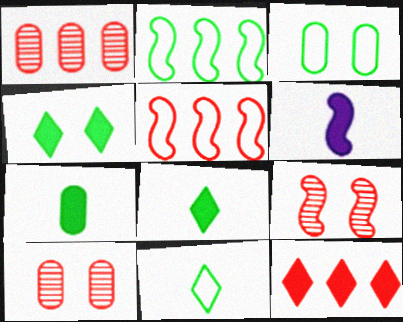[[1, 5, 12], 
[2, 3, 11], 
[2, 6, 9]]